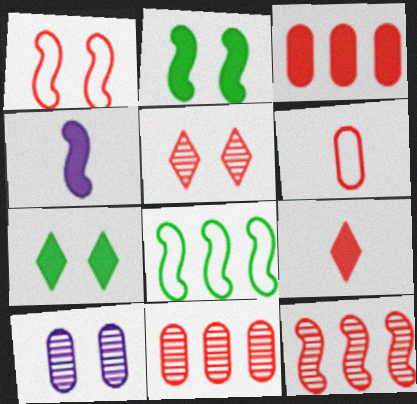[[1, 7, 10], 
[1, 9, 11], 
[3, 4, 7], 
[8, 9, 10]]